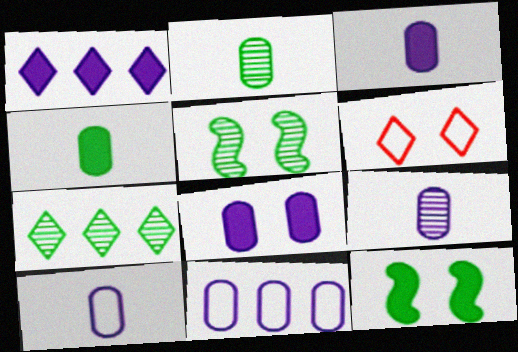[[2, 5, 7], 
[3, 9, 10], 
[5, 6, 8], 
[8, 9, 11]]